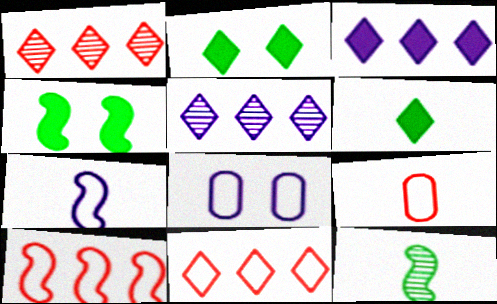[[4, 5, 9]]